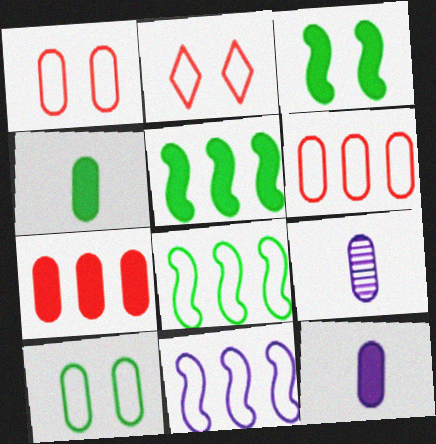[[2, 5, 9], 
[7, 9, 10]]